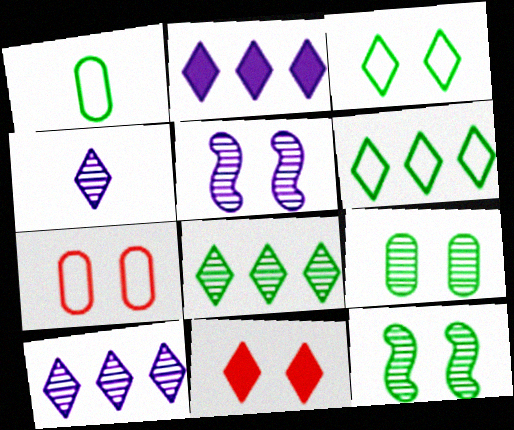[[4, 6, 11]]